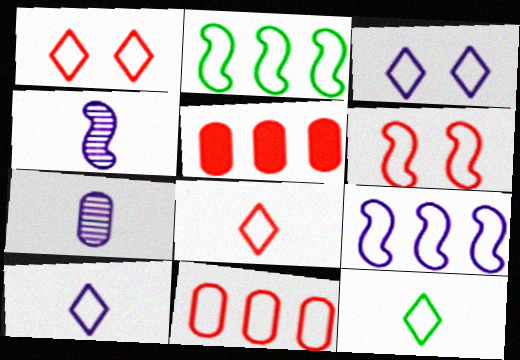[[6, 8, 11], 
[8, 10, 12]]